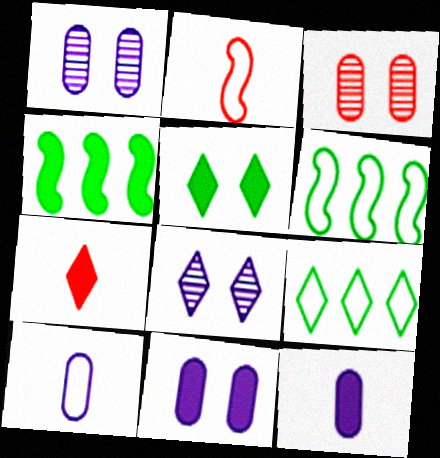[[1, 6, 7], 
[4, 7, 11], 
[7, 8, 9]]